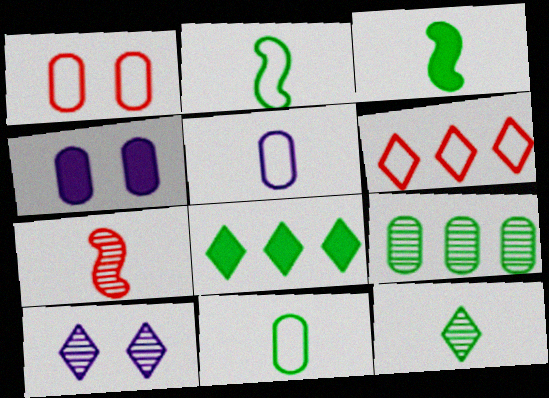[[3, 11, 12], 
[7, 9, 10]]